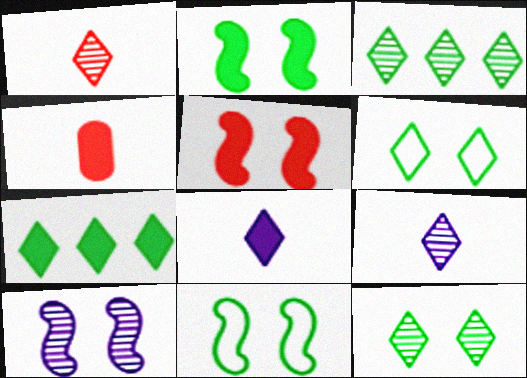[[5, 10, 11]]